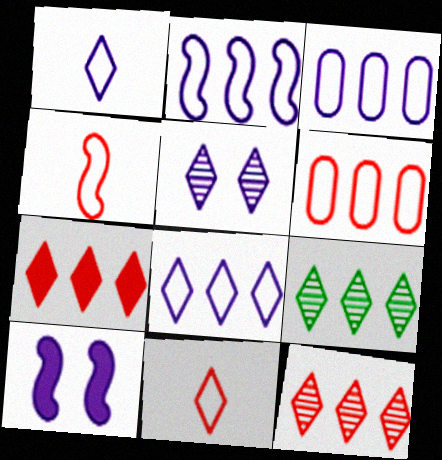[[2, 3, 8], 
[7, 8, 9]]